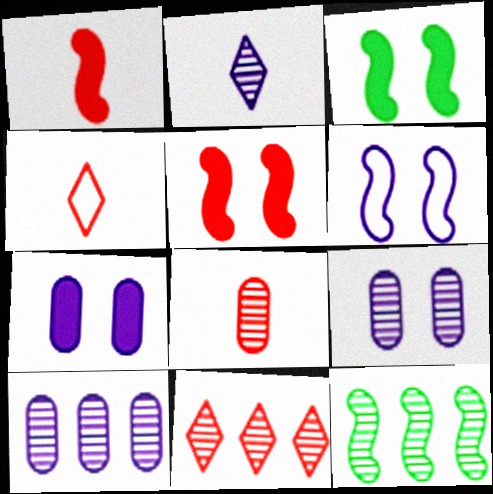[[1, 4, 8], 
[1, 6, 12], 
[3, 4, 10], 
[4, 7, 12], 
[10, 11, 12]]